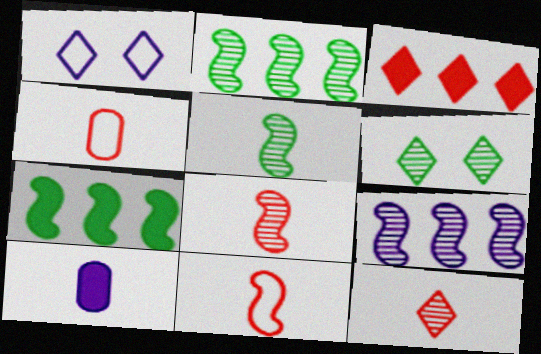[[1, 9, 10]]